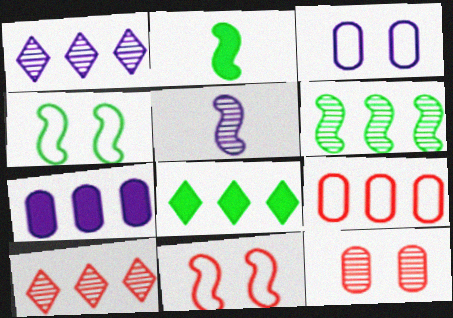[[2, 3, 10], 
[2, 4, 6]]